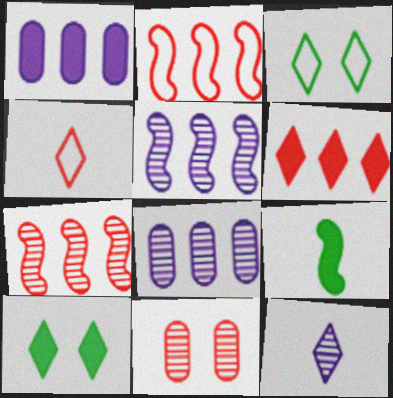[[3, 6, 12]]